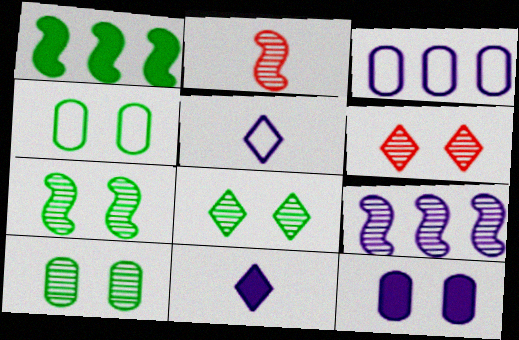[[2, 7, 9], 
[5, 9, 12], 
[7, 8, 10]]